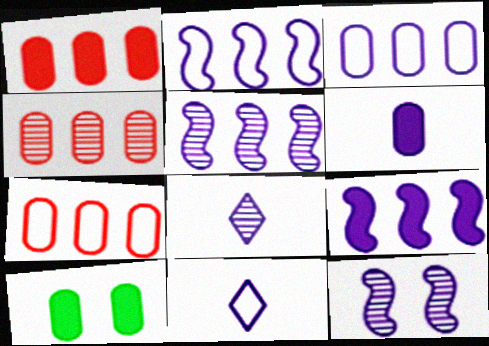[[1, 4, 7], 
[1, 6, 10], 
[2, 5, 9]]